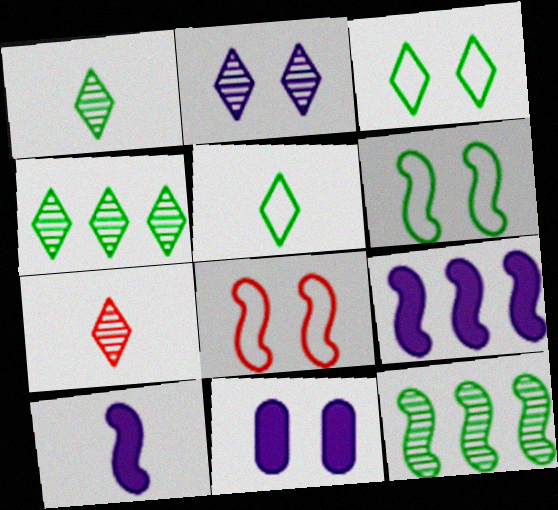[[2, 4, 7], 
[8, 10, 12]]